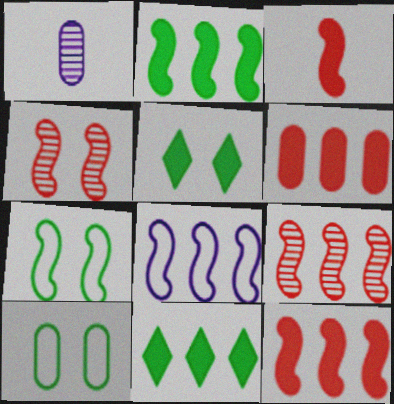[[1, 6, 10], 
[2, 8, 9]]